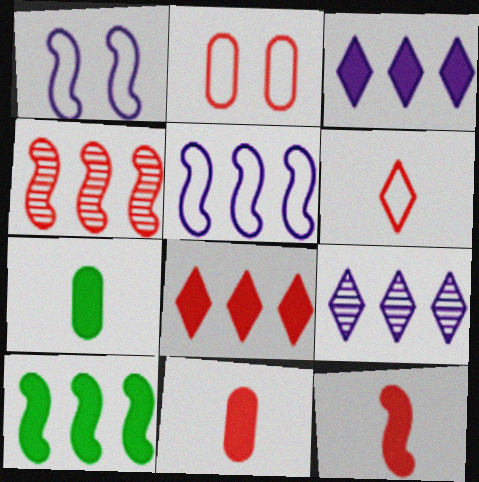[[4, 5, 10]]